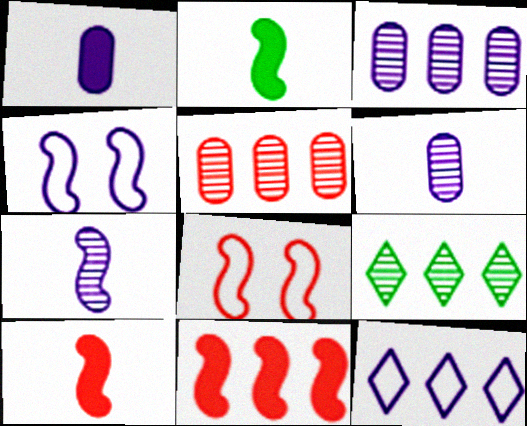[[1, 8, 9]]